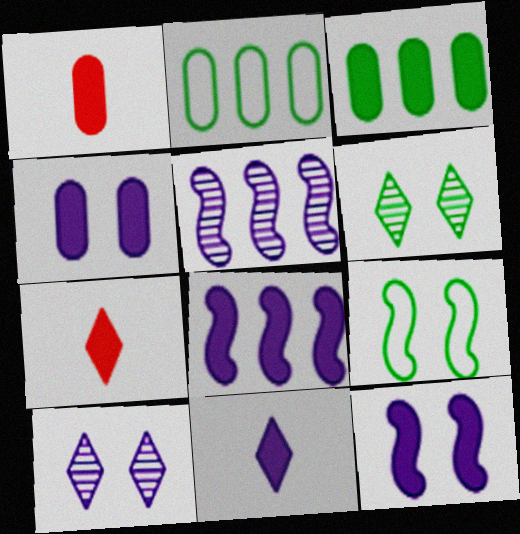[[1, 3, 4], 
[3, 7, 12], 
[4, 8, 11]]